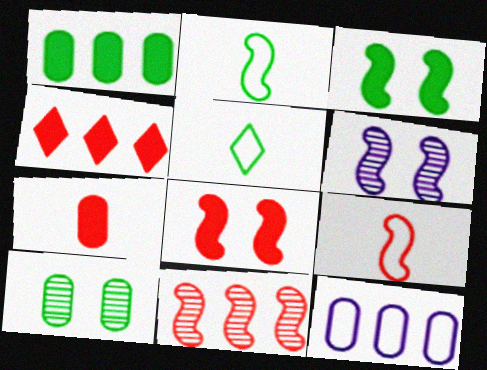[[4, 7, 8], 
[7, 10, 12], 
[8, 9, 11]]